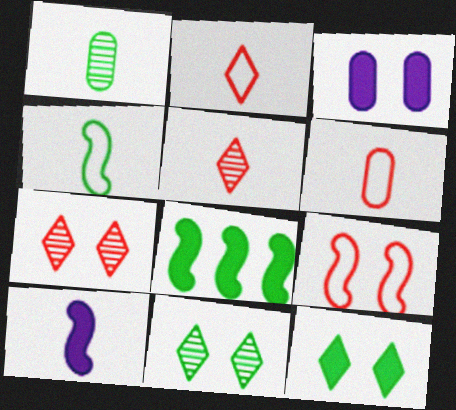[[1, 2, 10], 
[3, 9, 11]]